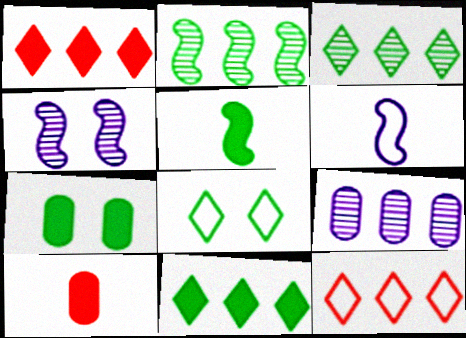[[5, 7, 11]]